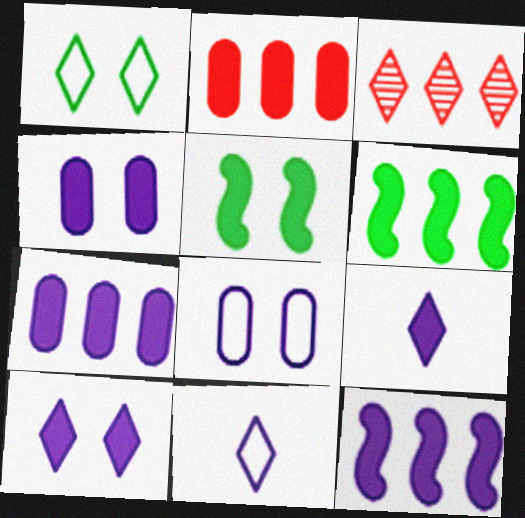[[1, 3, 9], 
[2, 5, 9], 
[4, 9, 12]]